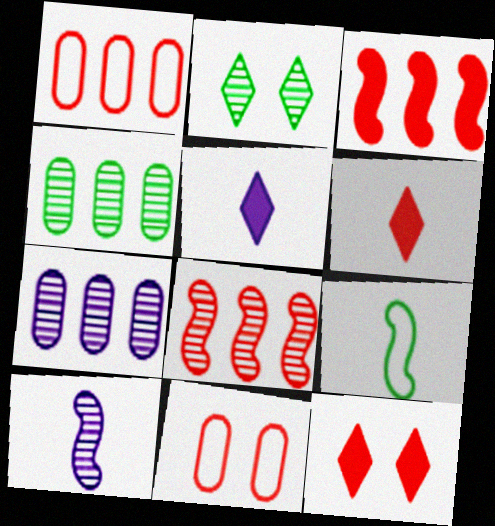[[6, 8, 11], 
[7, 9, 12]]